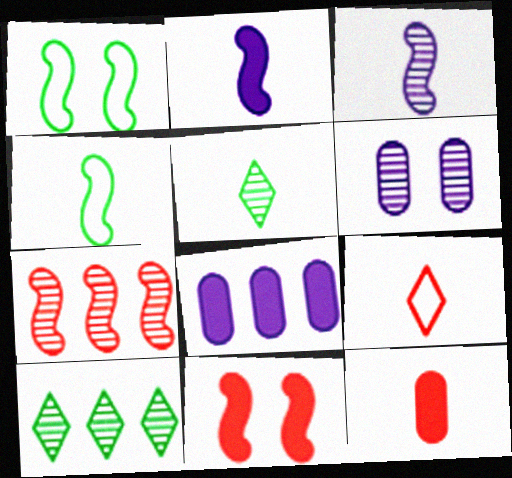[[1, 2, 7], 
[5, 6, 7]]